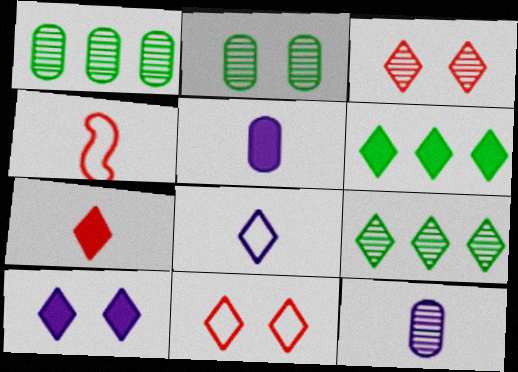[[1, 4, 10], 
[3, 6, 8], 
[6, 7, 10]]